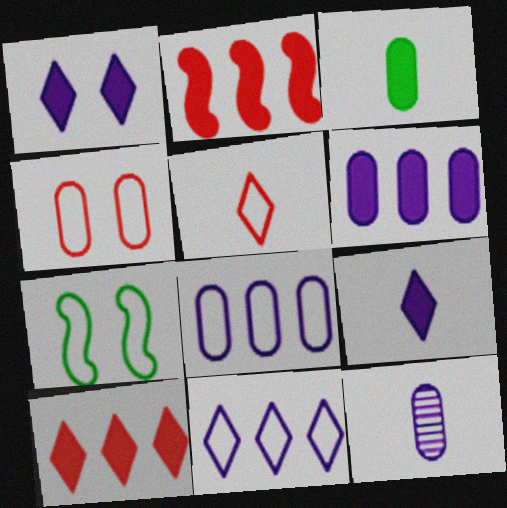[[1, 2, 3], 
[5, 7, 8], 
[7, 10, 12]]